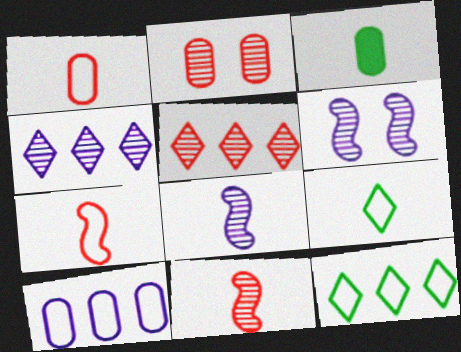[[2, 3, 10], 
[2, 5, 11]]